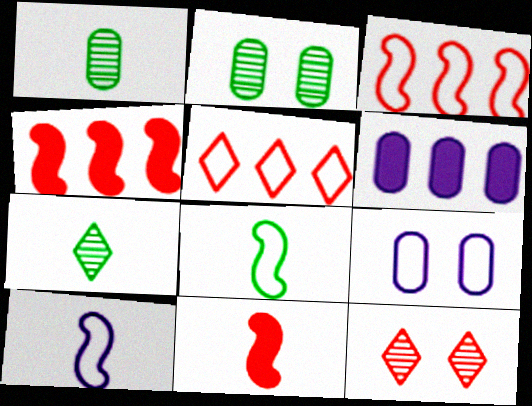[[4, 7, 9], 
[5, 8, 9], 
[6, 8, 12]]